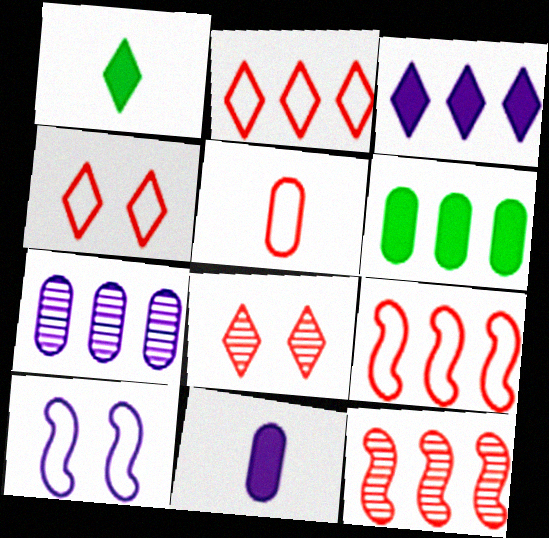[[4, 5, 9]]